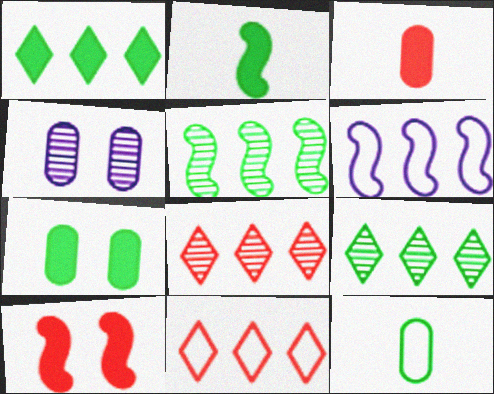[[1, 2, 7], 
[2, 4, 11]]